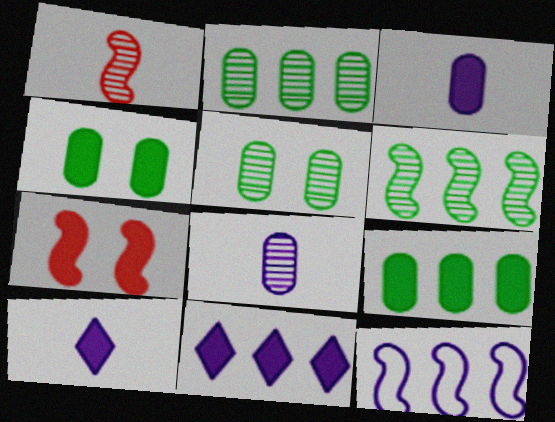[[7, 9, 10]]